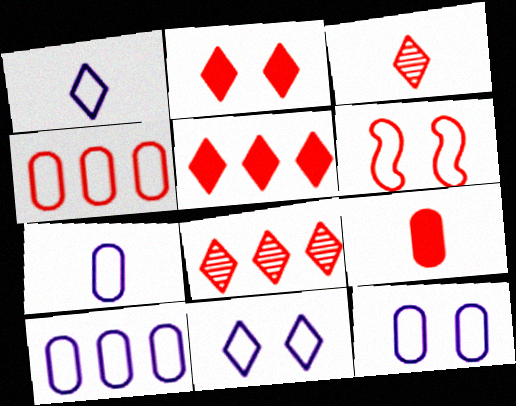[[6, 8, 9], 
[7, 10, 12]]